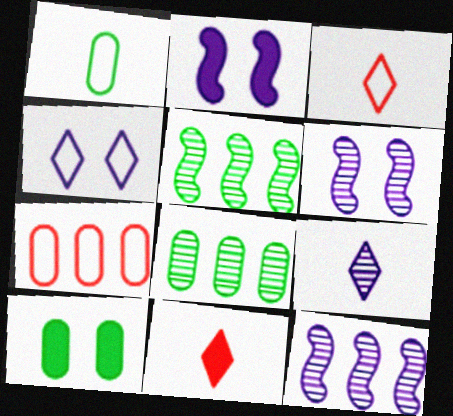[[1, 8, 10], 
[2, 3, 8], 
[3, 10, 12]]